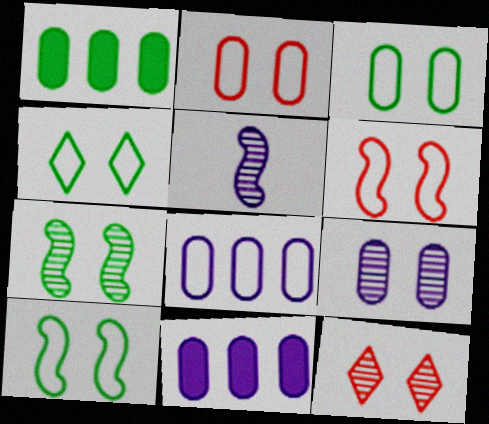[[3, 4, 10], 
[7, 9, 12]]